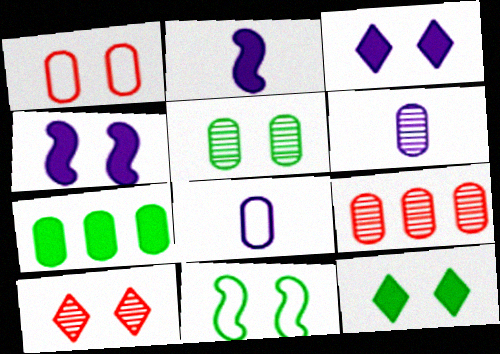[[1, 6, 7], 
[5, 6, 9], 
[5, 11, 12]]